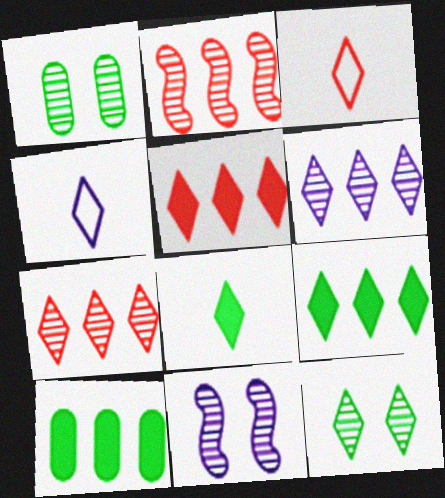[[3, 10, 11], 
[4, 5, 12]]